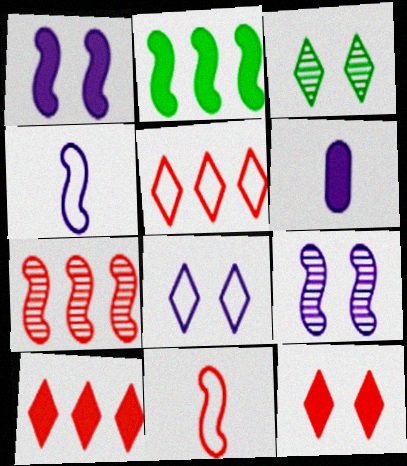[[2, 6, 12], 
[2, 9, 11], 
[3, 8, 12]]